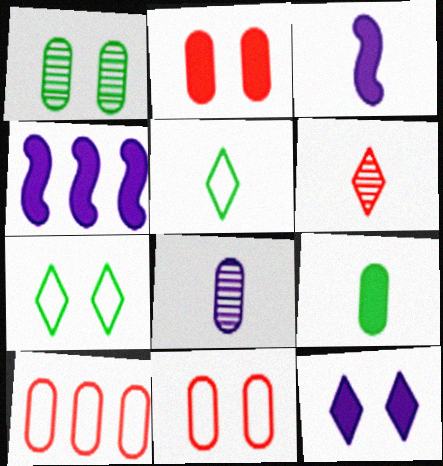[]